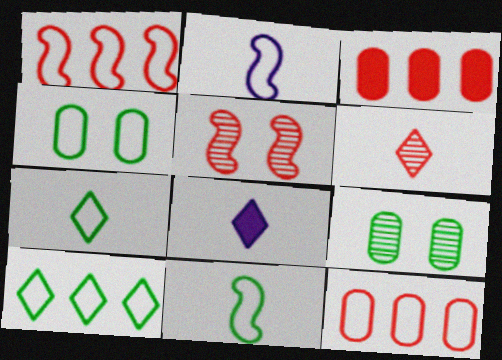[[1, 8, 9], 
[4, 10, 11], 
[6, 7, 8]]